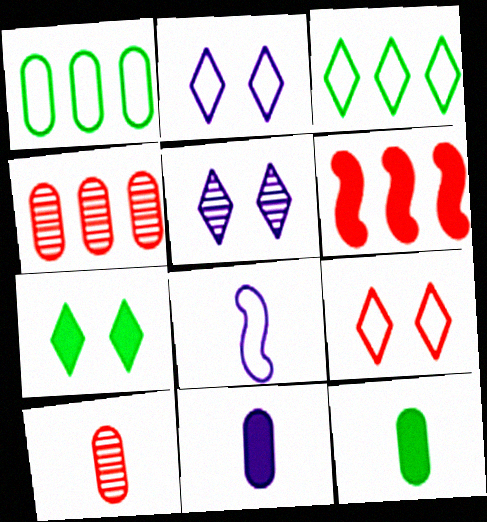[[1, 8, 9], 
[4, 7, 8], 
[5, 7, 9], 
[6, 7, 11], 
[6, 9, 10]]